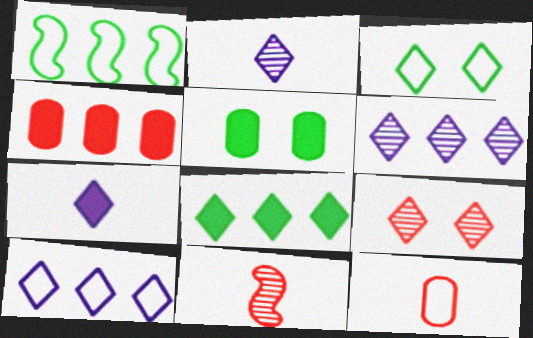[[1, 4, 6], 
[5, 10, 11]]